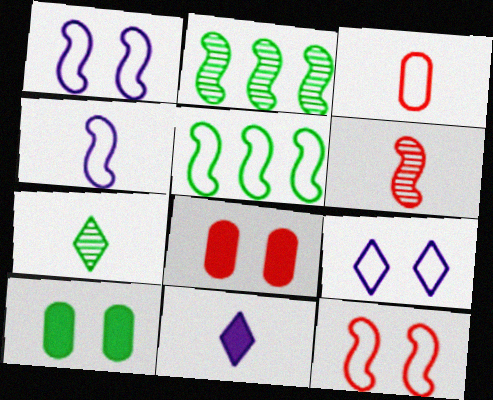[[3, 5, 9], 
[4, 5, 12], 
[5, 7, 10]]